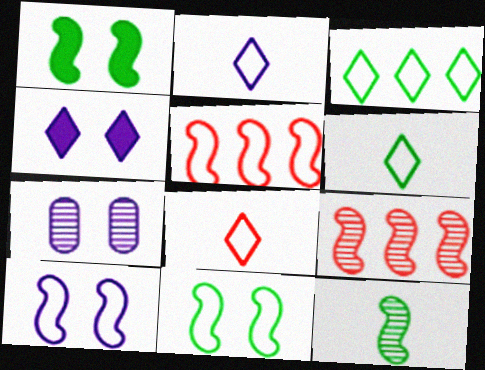[[2, 6, 8], 
[4, 7, 10]]